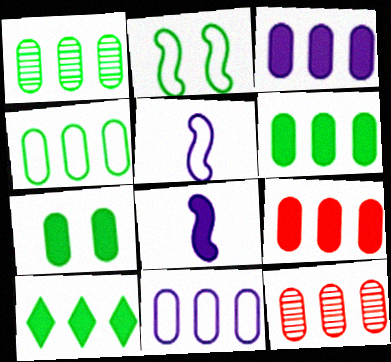[[1, 4, 6], 
[1, 9, 11], 
[3, 4, 12], 
[3, 6, 9], 
[6, 11, 12]]